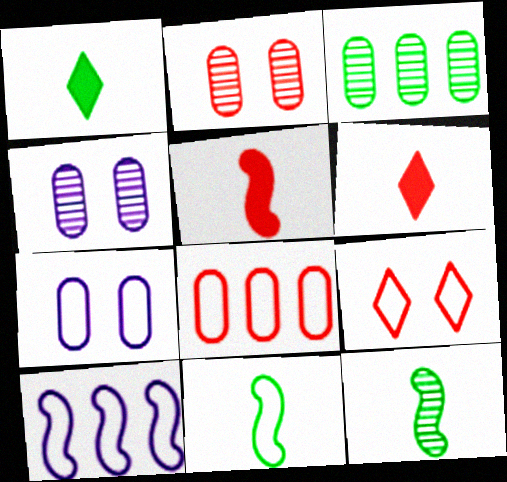[[1, 2, 10]]